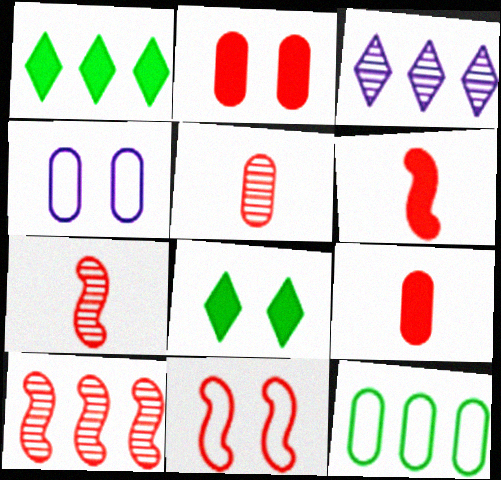[[1, 4, 7], 
[6, 10, 11]]